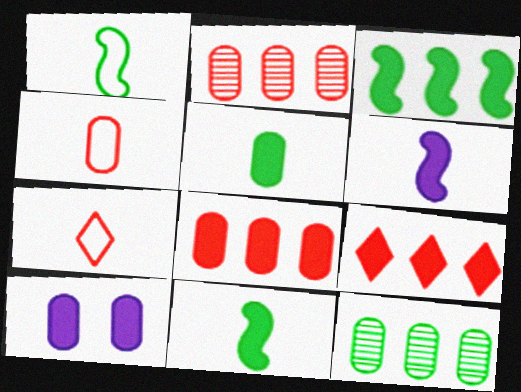[[4, 10, 12], 
[5, 8, 10], 
[9, 10, 11]]